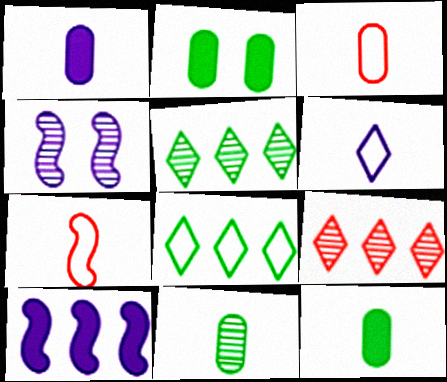[[1, 3, 11], 
[4, 9, 11]]